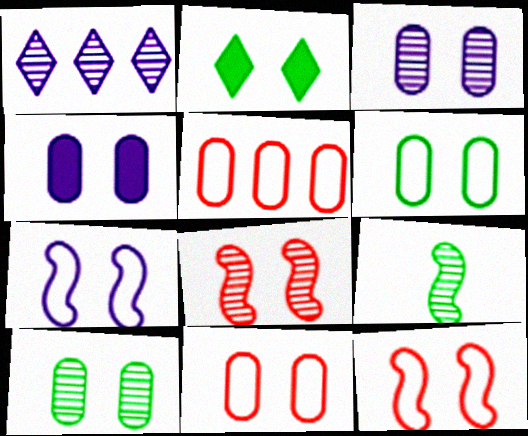[[2, 3, 12], 
[4, 10, 11]]